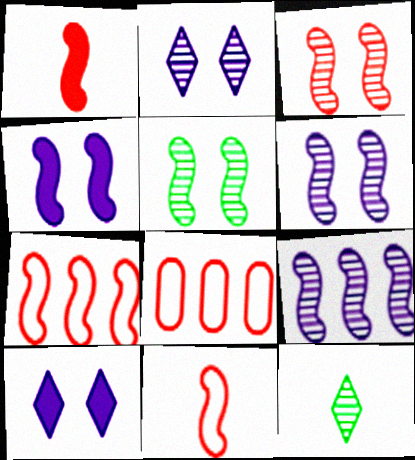[[1, 3, 7], 
[3, 5, 6], 
[4, 8, 12]]